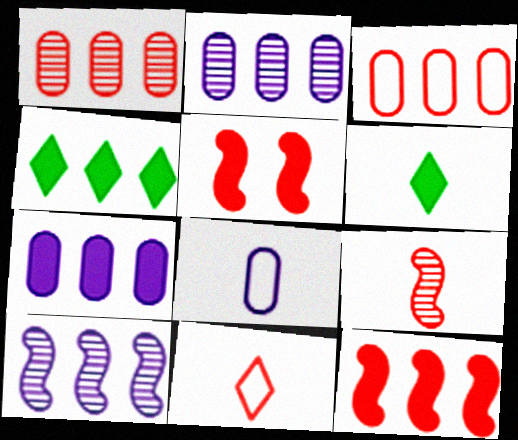[[1, 5, 11], 
[3, 4, 10], 
[4, 7, 12], 
[5, 6, 7], 
[6, 8, 9]]